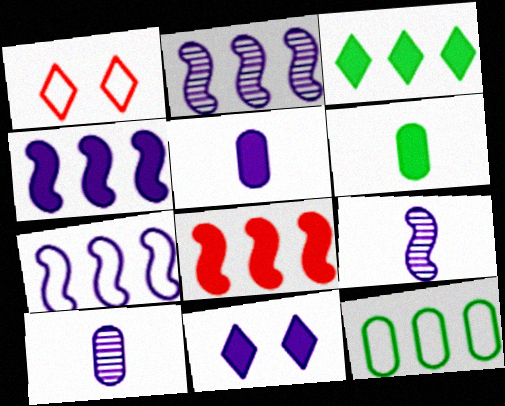[[1, 2, 6], 
[2, 4, 7], 
[4, 5, 11], 
[6, 8, 11], 
[7, 10, 11]]